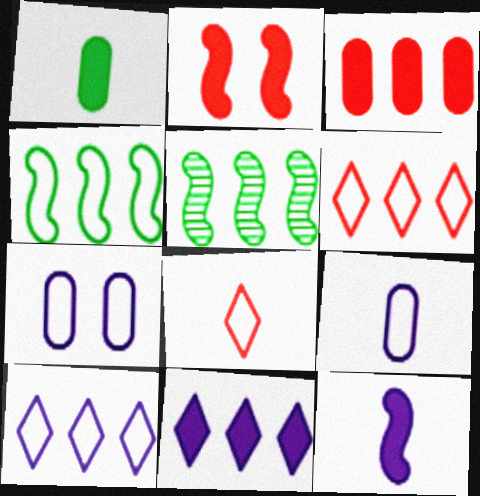[[1, 2, 11], 
[3, 5, 10], 
[4, 7, 8]]